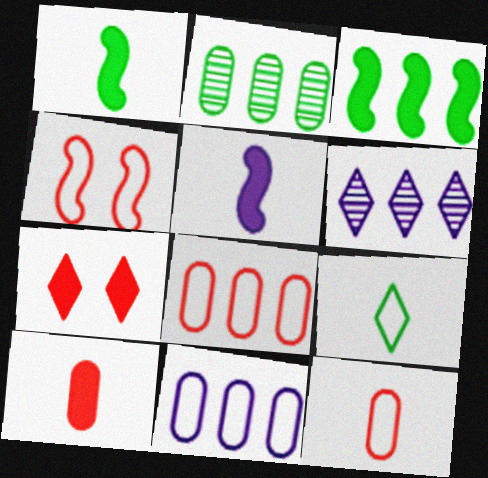[[3, 6, 8], 
[4, 9, 11], 
[6, 7, 9]]